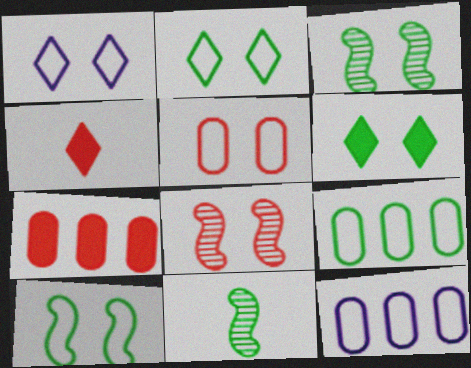[[1, 5, 10], 
[1, 7, 11], 
[3, 4, 12], 
[6, 9, 11]]